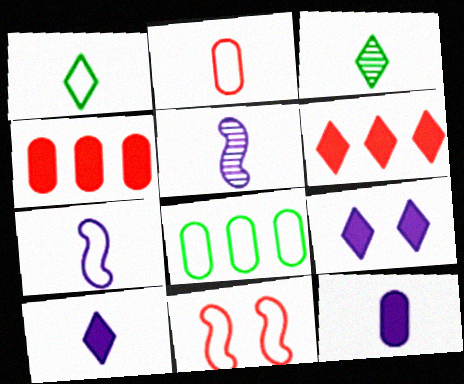[[1, 2, 7]]